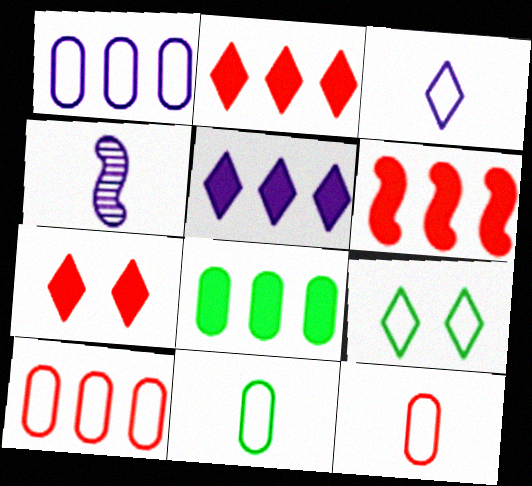[[5, 6, 8]]